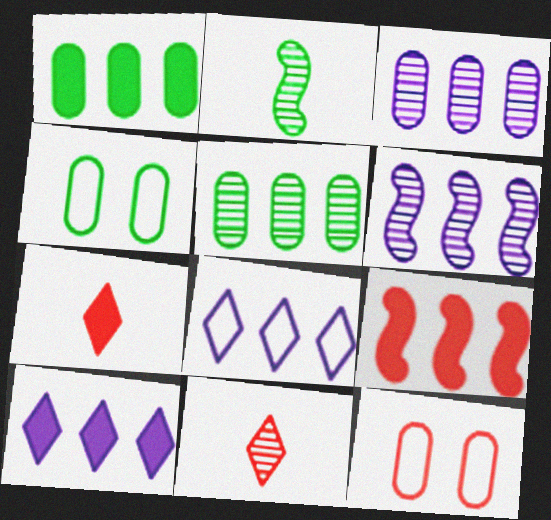[[1, 9, 10], 
[2, 10, 12], 
[4, 6, 7], 
[5, 8, 9], 
[9, 11, 12]]